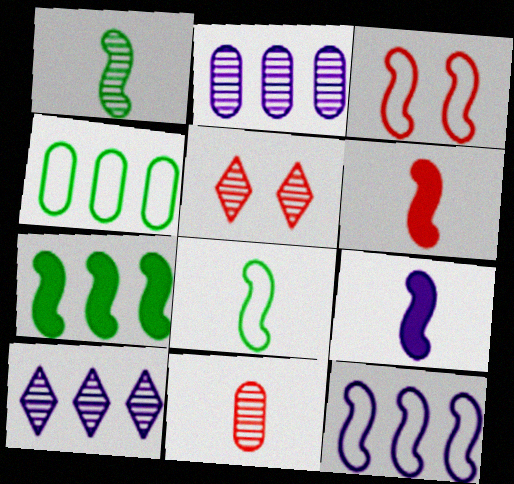[[1, 2, 5], 
[3, 8, 12], 
[4, 5, 9]]